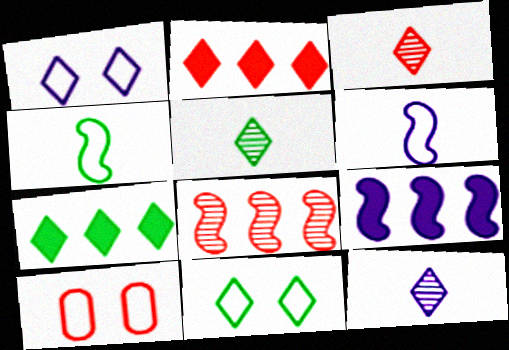[[1, 2, 5], 
[1, 3, 7], 
[2, 11, 12], 
[3, 5, 12], 
[5, 7, 11], 
[5, 9, 10]]